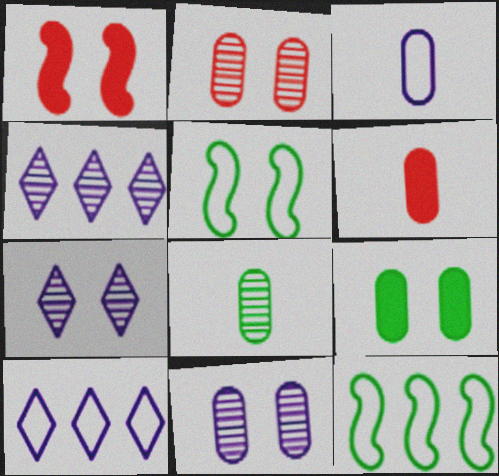[[1, 8, 10], 
[3, 6, 8], 
[4, 5, 6], 
[6, 7, 12]]